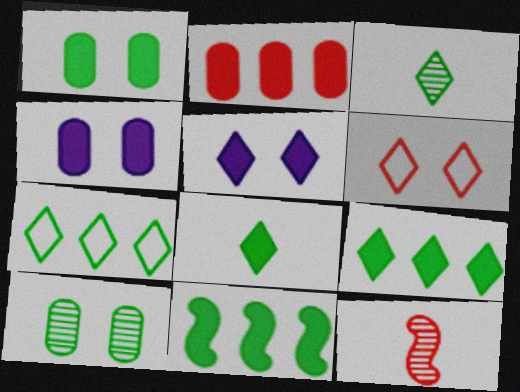[[1, 8, 11], 
[2, 6, 12], 
[4, 7, 12]]